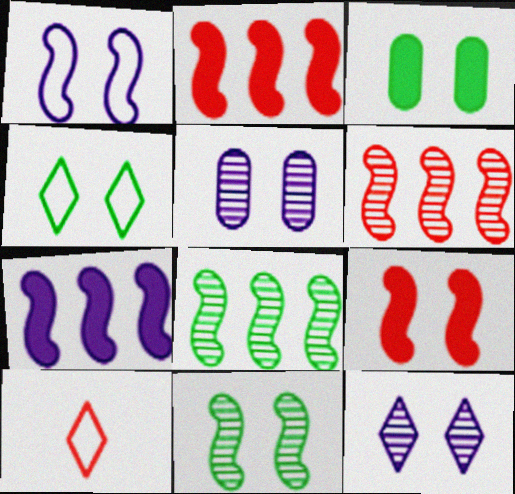[[1, 9, 11], 
[3, 4, 11], 
[4, 5, 9]]